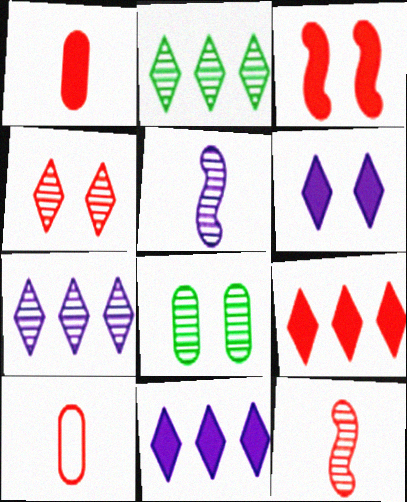[[1, 3, 9], 
[7, 8, 12]]